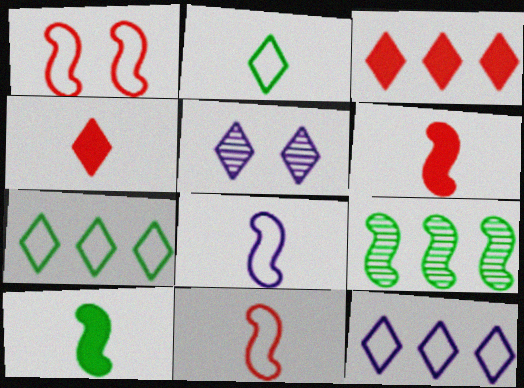[[2, 3, 5], 
[4, 5, 7]]